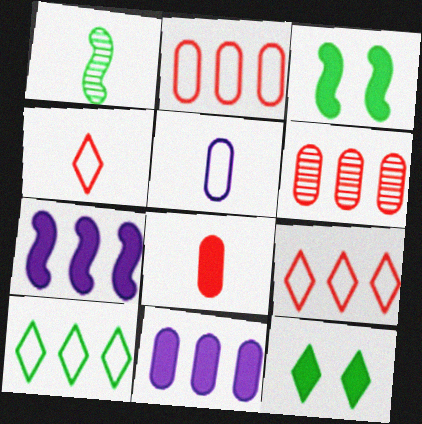[[6, 7, 10], 
[7, 8, 12]]